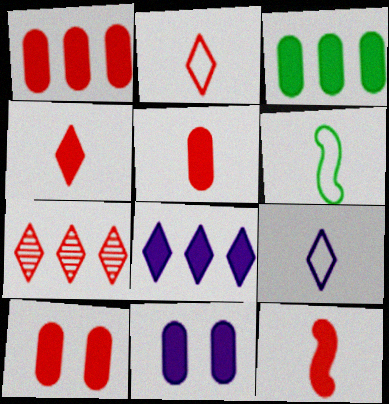[[1, 5, 10], 
[3, 5, 11], 
[4, 5, 12], 
[6, 7, 11]]